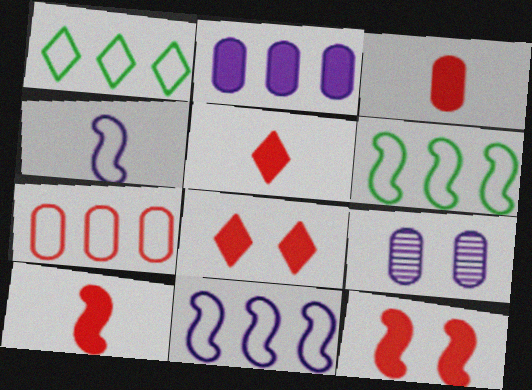[[1, 7, 11], 
[1, 9, 10], 
[3, 5, 10], 
[5, 6, 9]]